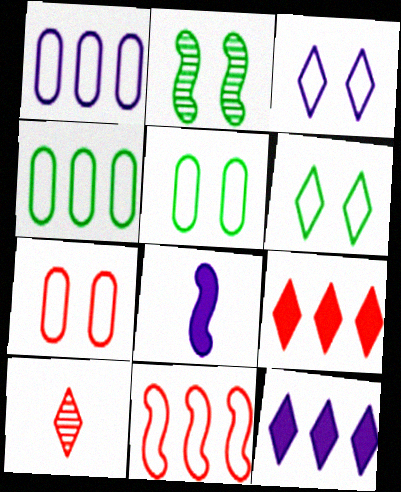[[2, 8, 11], 
[6, 10, 12]]